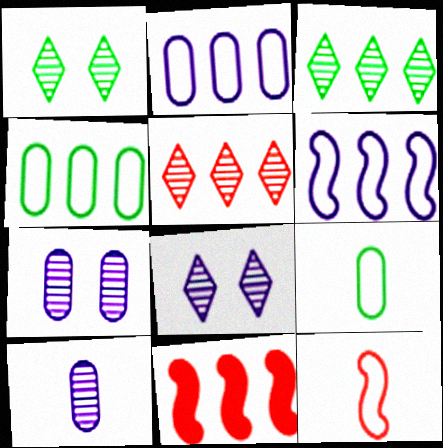[[2, 3, 11], 
[8, 9, 11]]